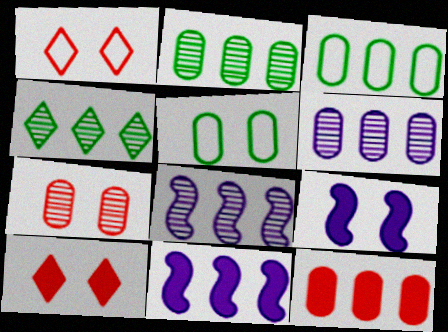[[3, 6, 12]]